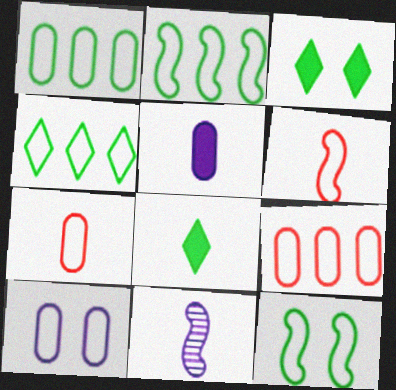[[1, 2, 4], 
[1, 7, 10], 
[3, 9, 11], 
[4, 6, 10], 
[7, 8, 11]]